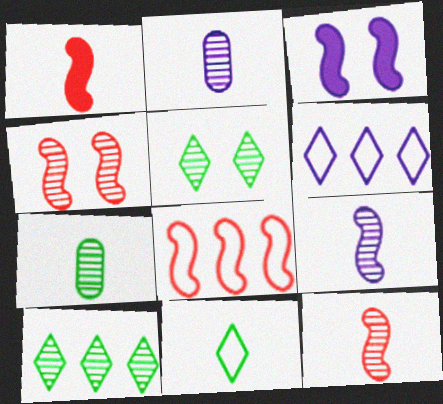[[1, 2, 11], 
[1, 4, 8], 
[2, 3, 6], 
[2, 4, 10]]